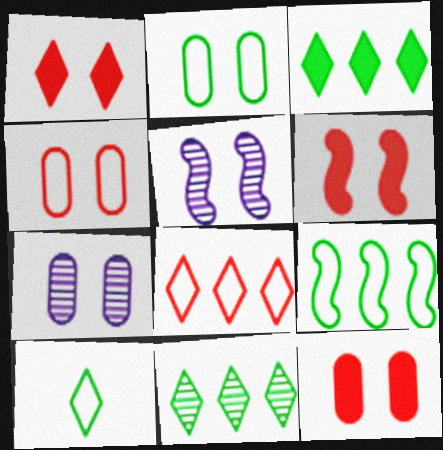[[1, 2, 5], 
[1, 6, 12], 
[2, 7, 12], 
[2, 9, 10]]